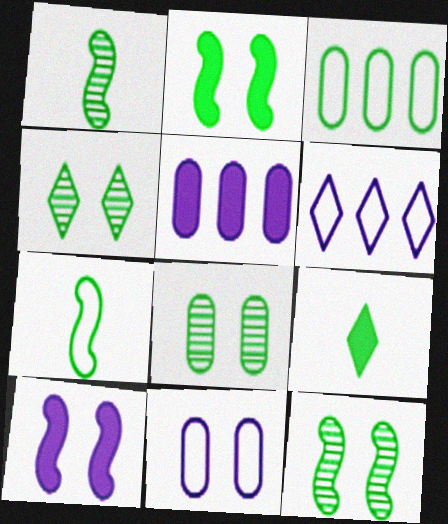[[3, 9, 12], 
[4, 8, 12]]